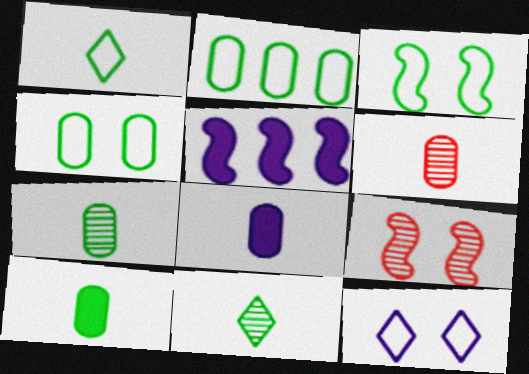[[1, 2, 3]]